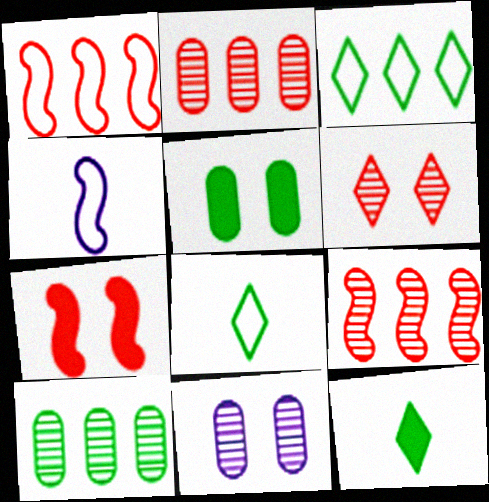[[1, 11, 12]]